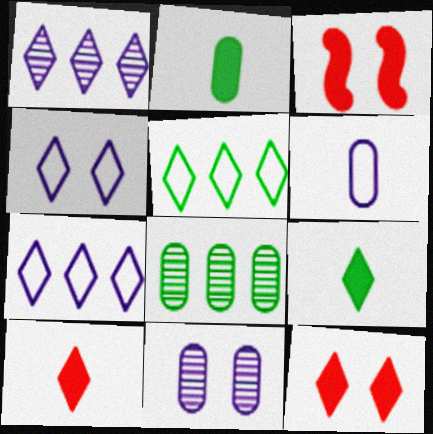[]